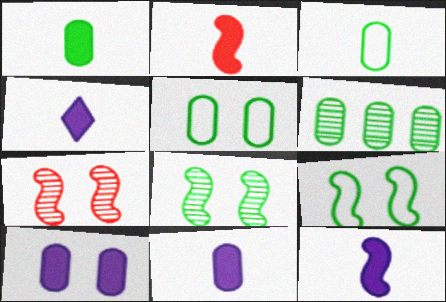[[1, 2, 4], 
[1, 5, 6], 
[4, 11, 12]]